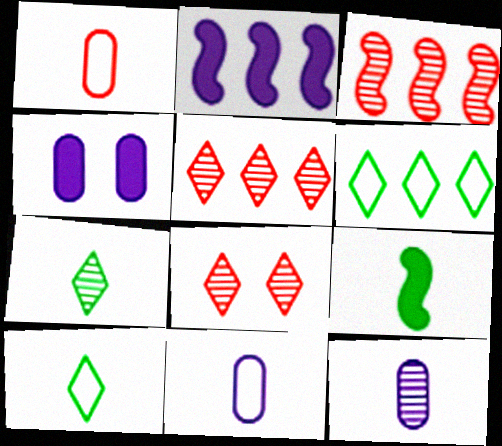[[3, 4, 10]]